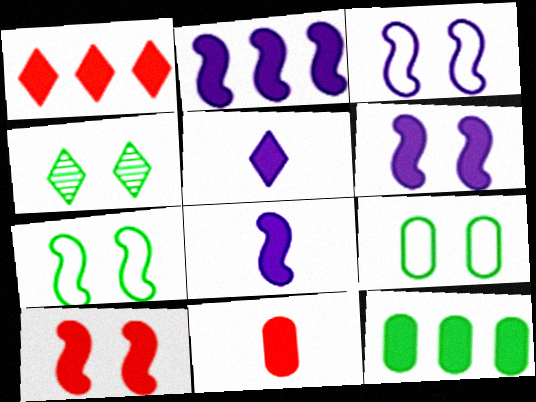[[1, 2, 12], 
[1, 10, 11], 
[2, 6, 8], 
[5, 10, 12]]